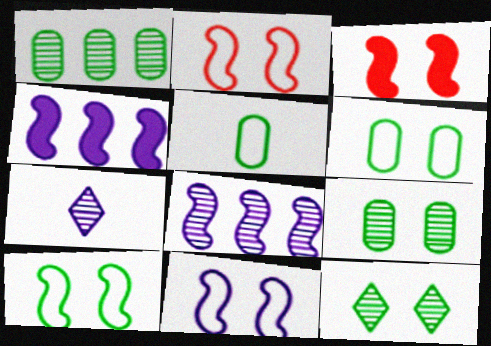[[2, 10, 11]]